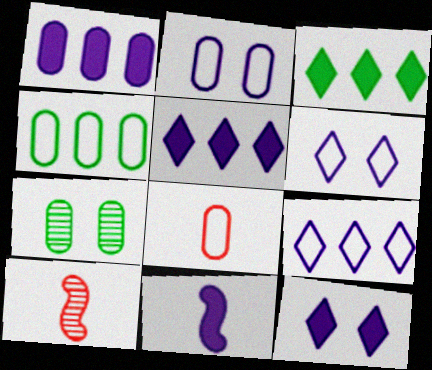[[1, 7, 8], 
[1, 11, 12], 
[2, 3, 10], 
[2, 4, 8], 
[4, 10, 12]]